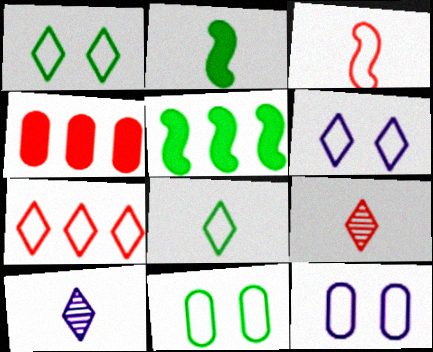[[5, 9, 12], 
[6, 7, 8]]